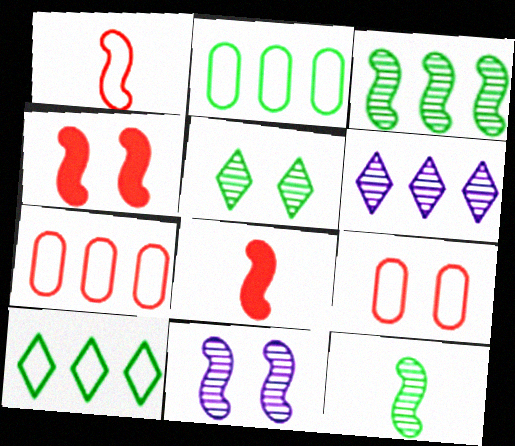[]